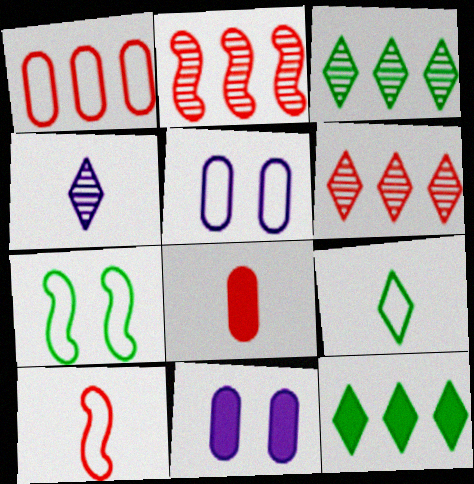[[2, 9, 11], 
[3, 10, 11]]